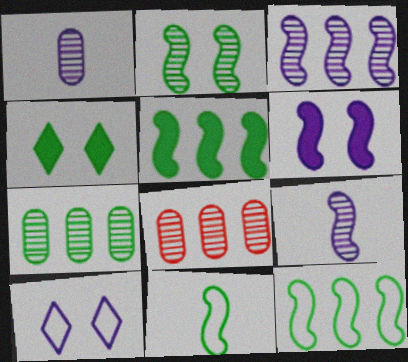[[2, 5, 11], 
[4, 7, 11]]